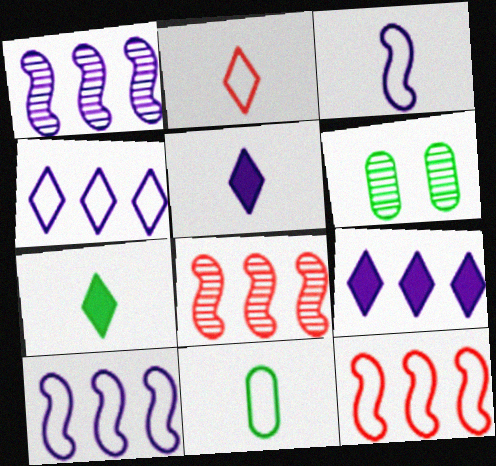[[2, 3, 11], 
[5, 6, 12]]